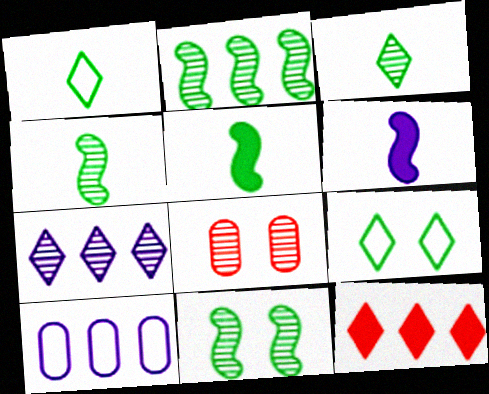[[2, 4, 11], 
[2, 10, 12], 
[4, 7, 8]]